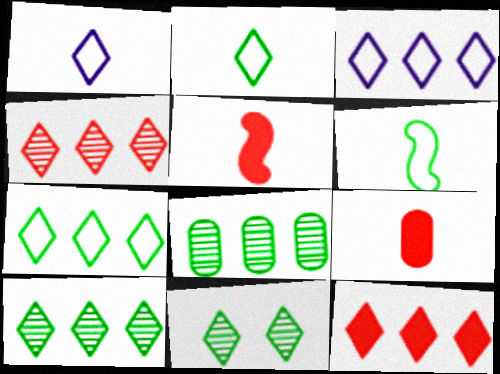[[1, 11, 12], 
[3, 10, 12]]